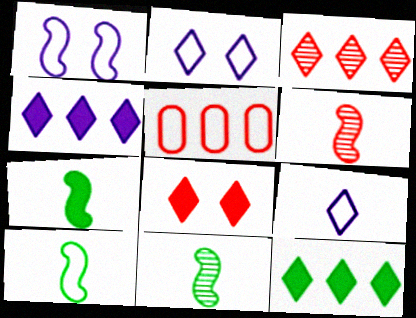[[2, 5, 10], 
[5, 6, 8], 
[7, 10, 11]]